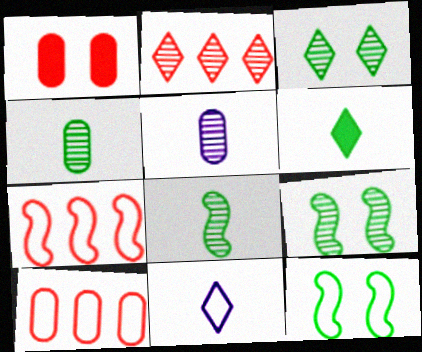[[2, 5, 9], 
[10, 11, 12]]